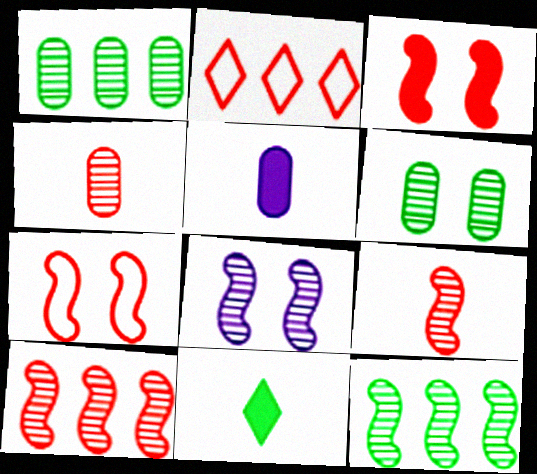[[2, 3, 4], 
[8, 9, 12]]